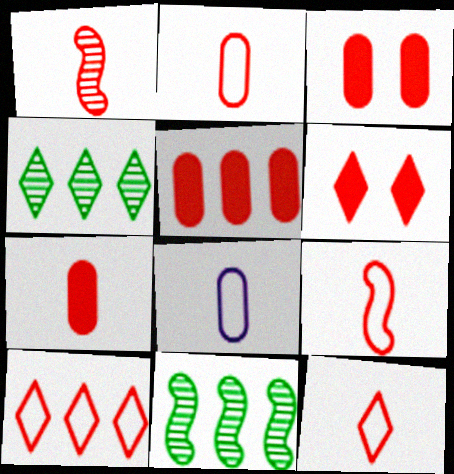[[1, 3, 10], 
[1, 7, 12], 
[2, 9, 12], 
[3, 5, 7], 
[6, 8, 11]]